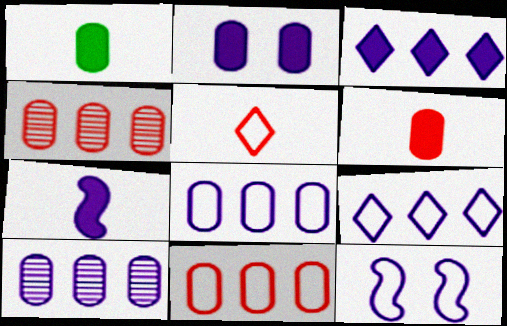[[2, 3, 7]]